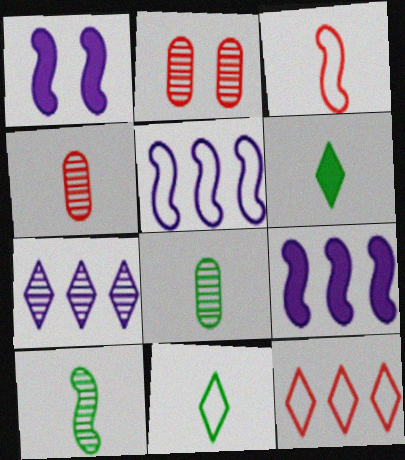[[1, 8, 12], 
[2, 5, 6], 
[2, 7, 10], 
[2, 9, 11]]